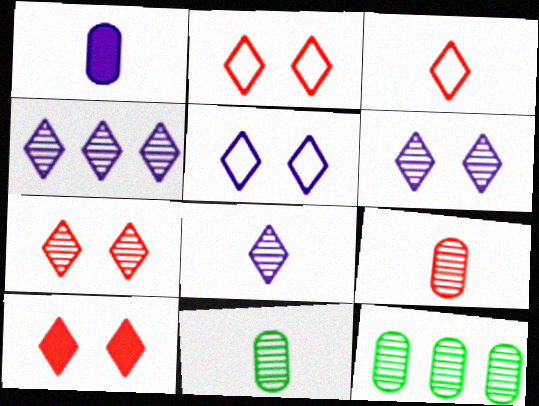[[2, 7, 10], 
[4, 6, 8]]